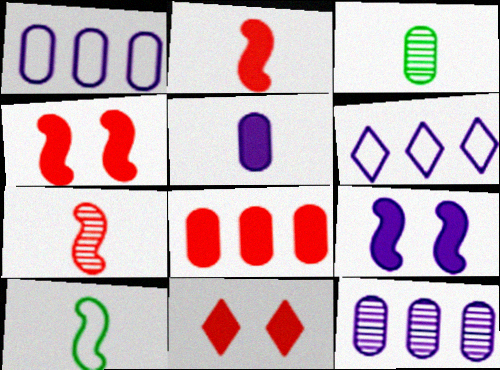[[2, 8, 11], 
[3, 4, 6], 
[10, 11, 12]]